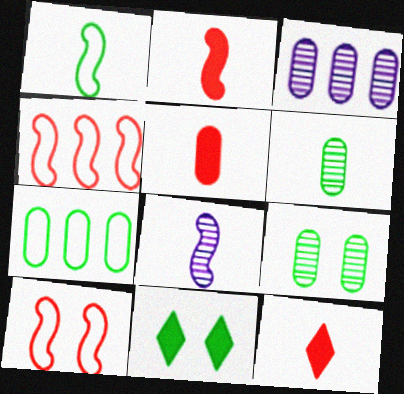[[1, 2, 8], 
[2, 5, 12]]